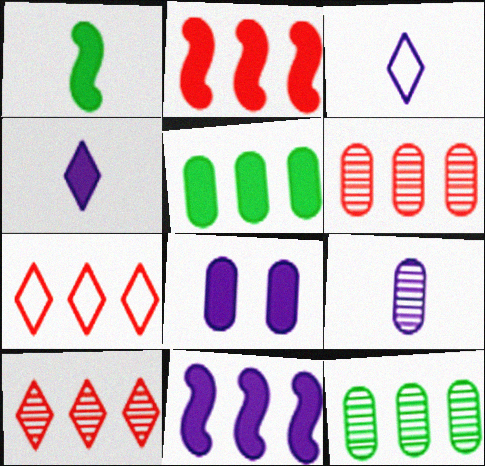[[2, 6, 7], 
[4, 8, 11], 
[7, 11, 12]]